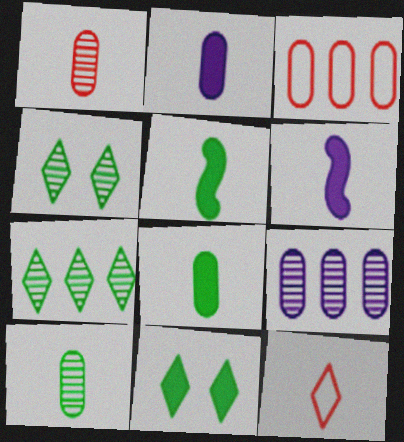[[3, 4, 6], 
[6, 10, 12]]